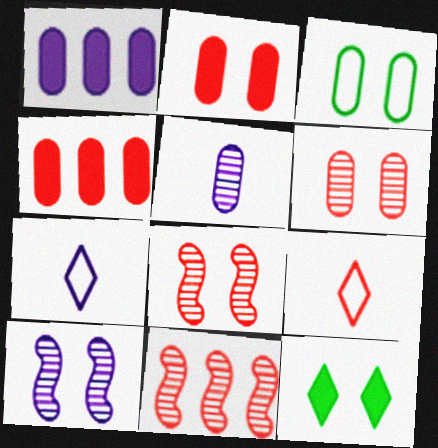[[1, 7, 10], 
[2, 9, 11], 
[3, 4, 5], 
[4, 8, 9]]